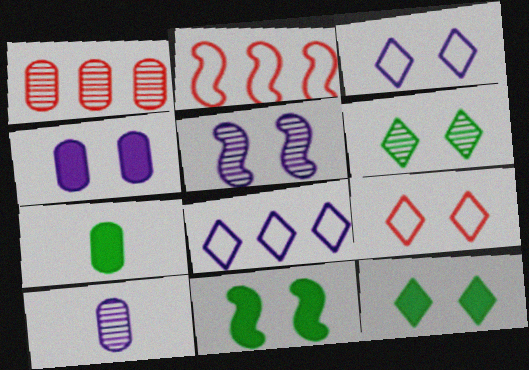[[2, 10, 12], 
[3, 4, 5]]